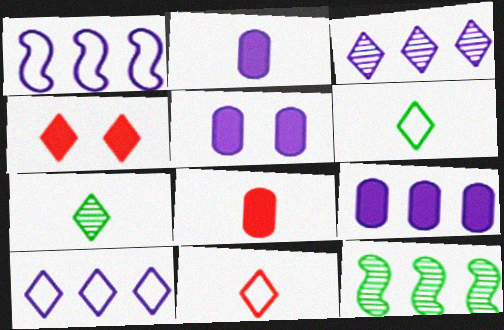[[1, 3, 9], 
[2, 5, 9], 
[3, 4, 6], 
[4, 7, 10], 
[5, 11, 12]]